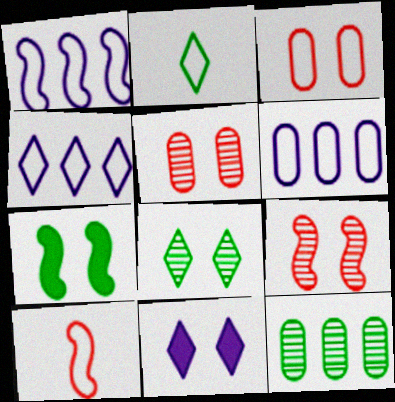[[1, 2, 3], 
[1, 4, 6], 
[2, 7, 12], 
[10, 11, 12]]